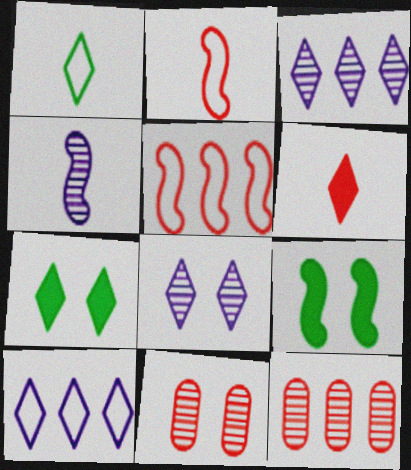[[4, 5, 9], 
[5, 6, 11]]